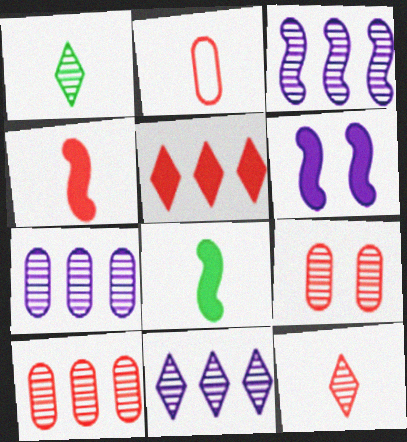[[1, 3, 9], 
[2, 4, 12], 
[3, 7, 11]]